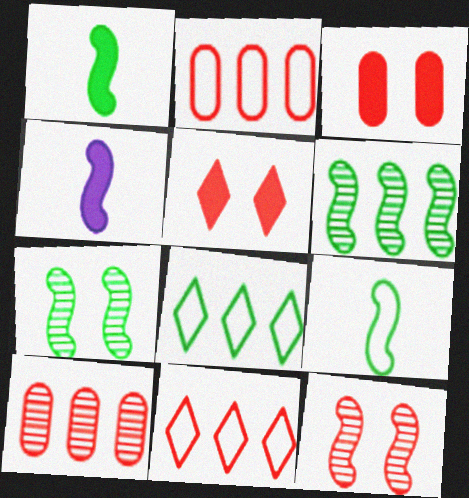[]